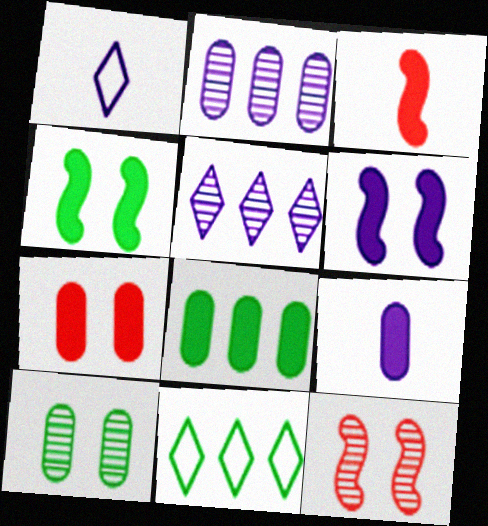[[1, 2, 6], 
[1, 8, 12], 
[7, 8, 9], 
[9, 11, 12]]